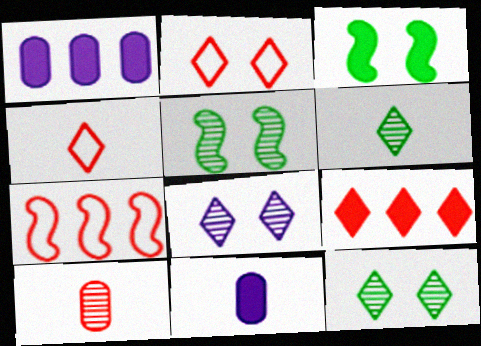[[1, 4, 5], 
[3, 9, 11], 
[7, 11, 12]]